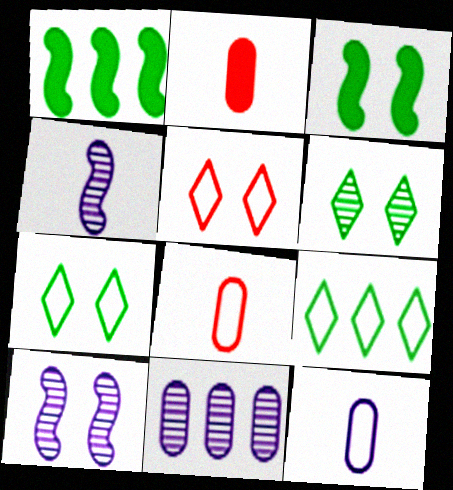[[2, 9, 10]]